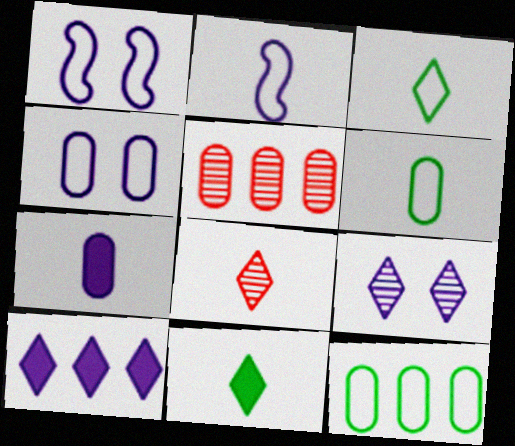[[1, 5, 11]]